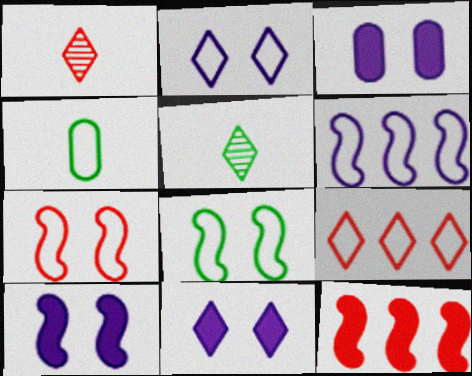[[3, 10, 11], 
[5, 9, 11]]